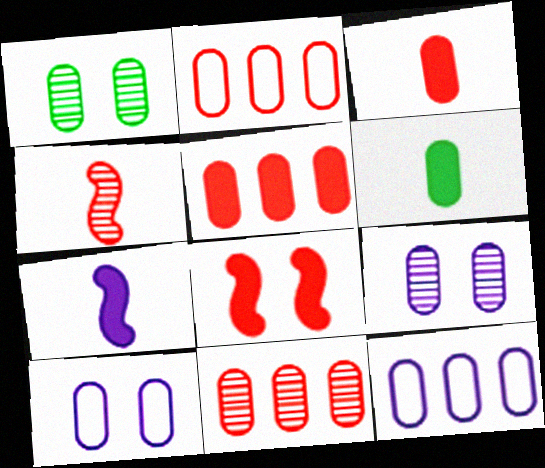[[1, 3, 12], 
[2, 5, 11], 
[2, 6, 9], 
[6, 10, 11]]